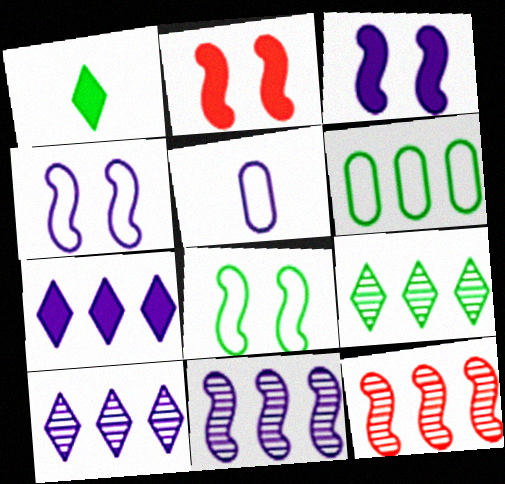[[2, 5, 9], 
[3, 5, 10], 
[6, 7, 12]]